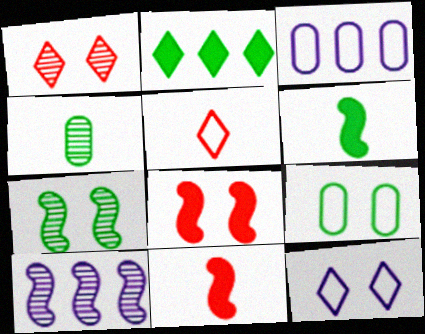[[1, 3, 6], 
[1, 4, 10]]